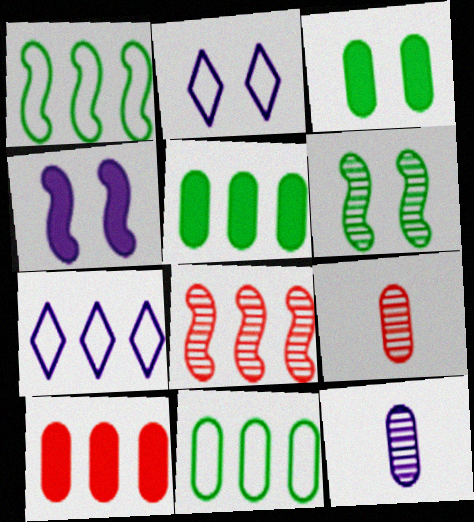[[4, 7, 12], 
[5, 7, 8]]